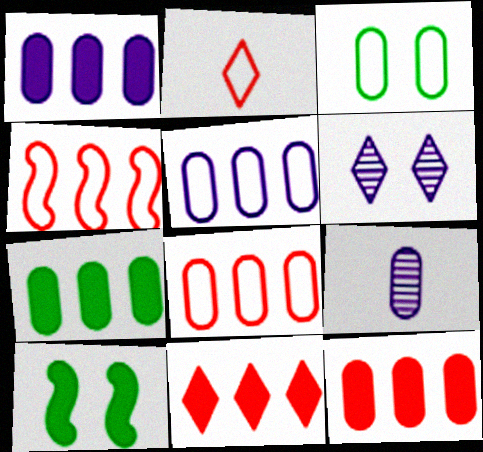[[1, 7, 12], 
[3, 9, 12]]